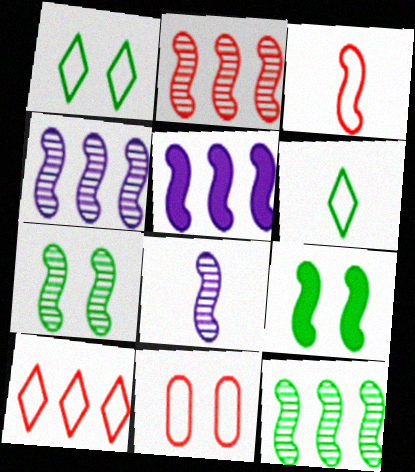[[2, 4, 12], 
[2, 7, 8], 
[3, 4, 9], 
[3, 5, 7], 
[3, 10, 11]]